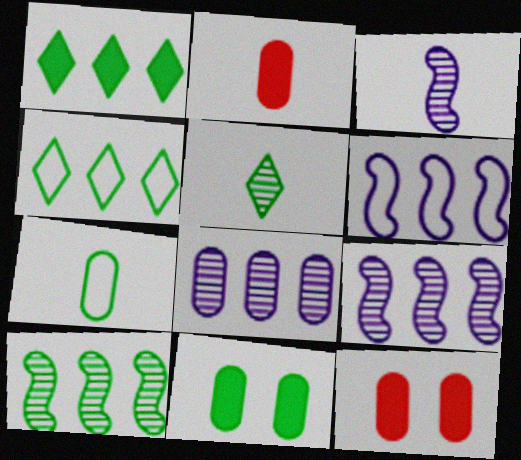[[3, 4, 12], 
[5, 6, 12], 
[7, 8, 12]]